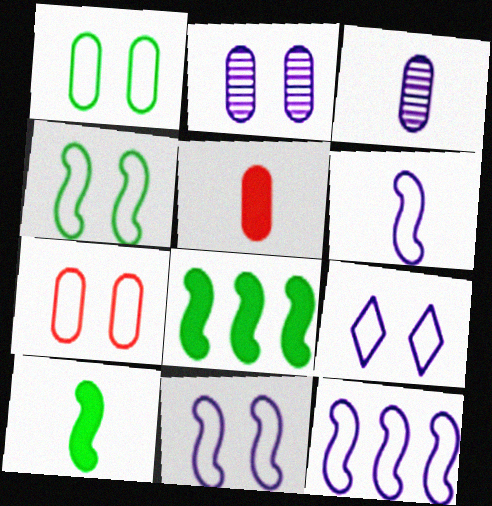[[4, 7, 9], 
[6, 11, 12]]